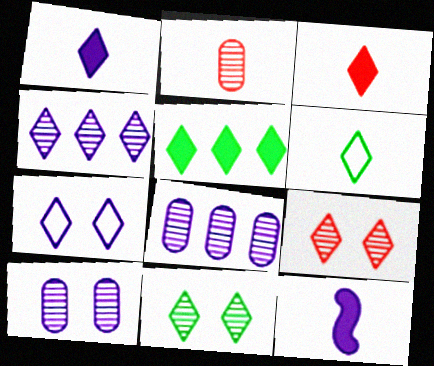[[1, 4, 7], 
[2, 6, 12], 
[5, 6, 11], 
[7, 8, 12]]